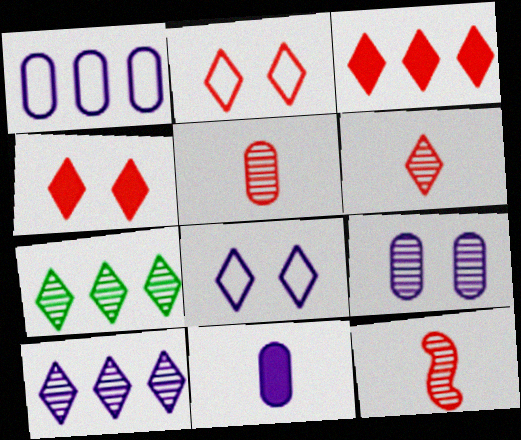[[1, 9, 11], 
[2, 3, 6], 
[5, 6, 12], 
[7, 9, 12]]